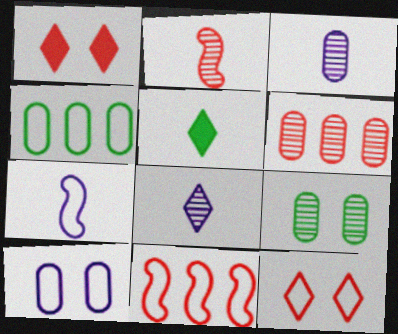[[3, 6, 9], 
[4, 7, 12]]